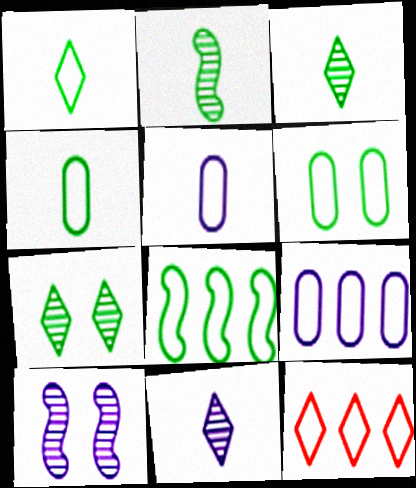[[1, 6, 8], 
[8, 9, 12]]